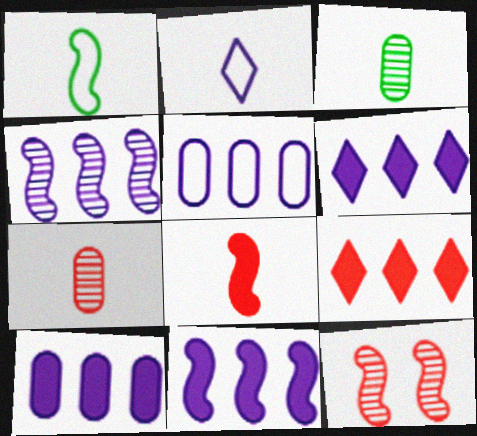[[1, 11, 12], 
[2, 3, 8], 
[4, 5, 6], 
[6, 10, 11]]